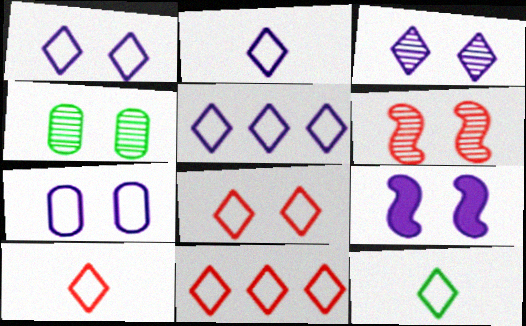[[1, 2, 5], 
[1, 11, 12], 
[2, 10, 12], 
[3, 4, 6], 
[3, 7, 9], 
[4, 8, 9], 
[5, 8, 12], 
[8, 10, 11]]